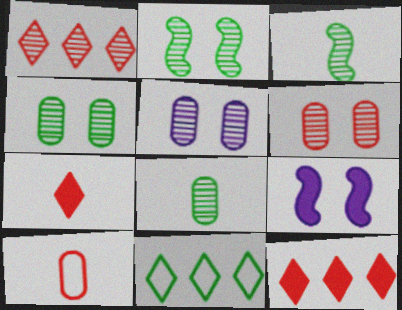[[1, 3, 5], 
[4, 5, 6]]